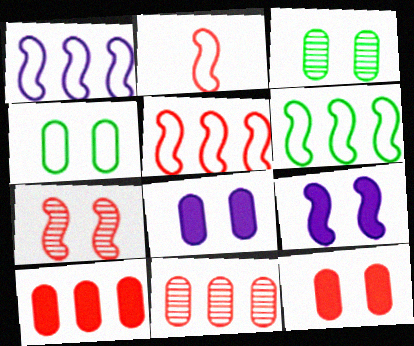[[1, 5, 6]]